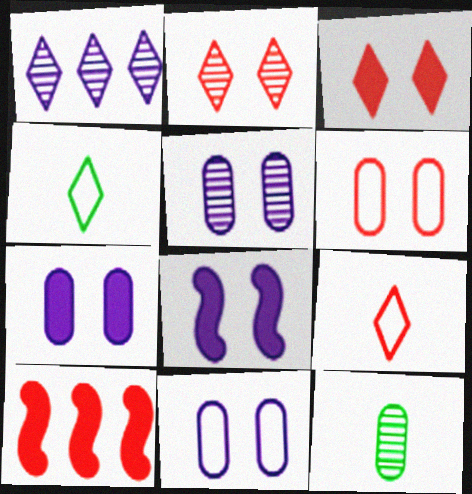[[1, 3, 4], 
[4, 5, 10], 
[5, 7, 11]]